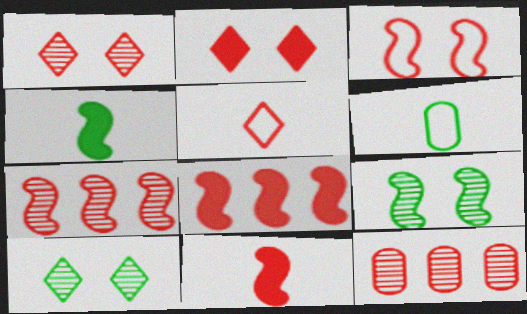[[3, 7, 11]]